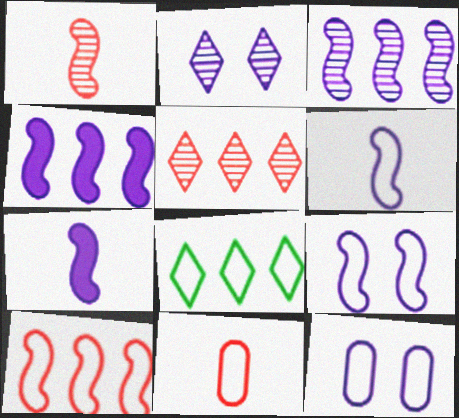[[3, 7, 9], 
[8, 9, 11]]